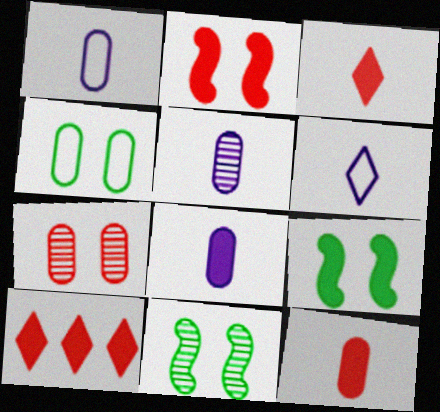[[1, 5, 8], 
[1, 10, 11], 
[2, 10, 12], 
[8, 9, 10]]